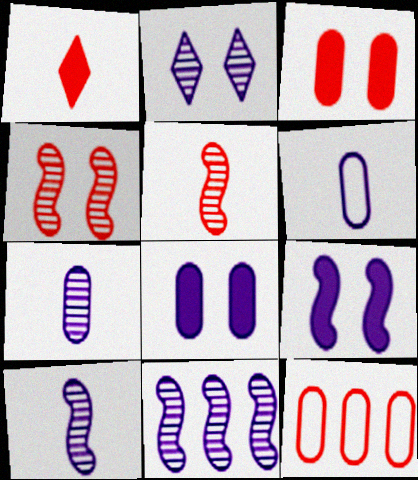[[1, 4, 12], 
[2, 7, 11]]